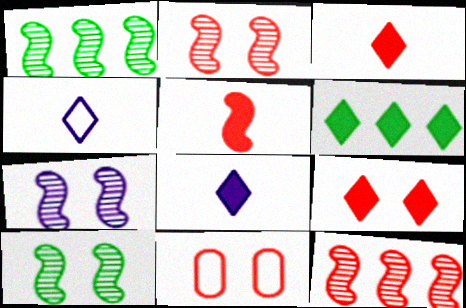[[1, 8, 11], 
[2, 7, 10], 
[2, 9, 11], 
[3, 11, 12], 
[6, 8, 9]]